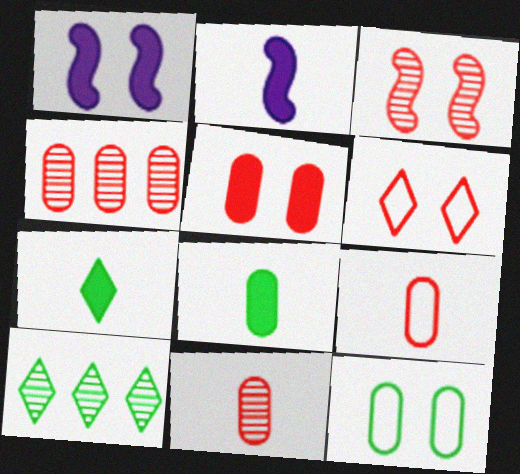[[1, 9, 10], 
[3, 5, 6], 
[4, 5, 9]]